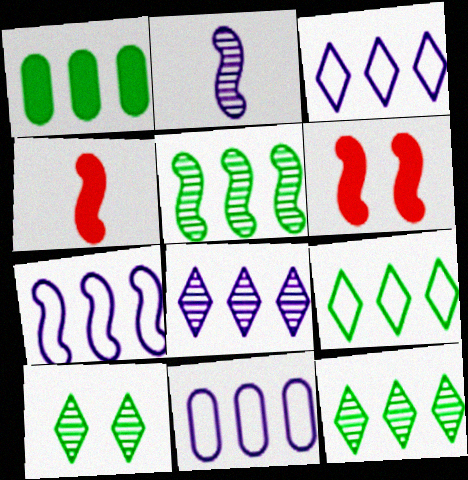[[1, 5, 9], 
[3, 7, 11], 
[4, 10, 11]]